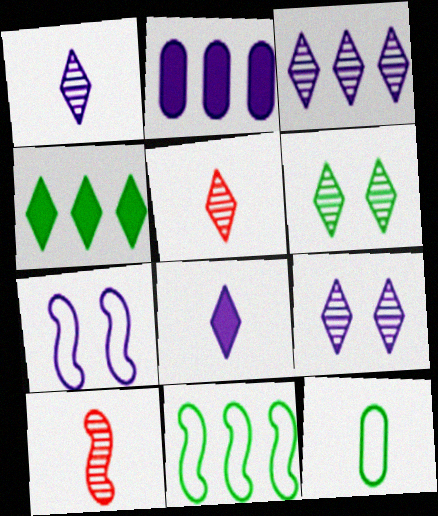[[1, 2, 7], 
[1, 3, 9], 
[3, 5, 6], 
[8, 10, 12]]